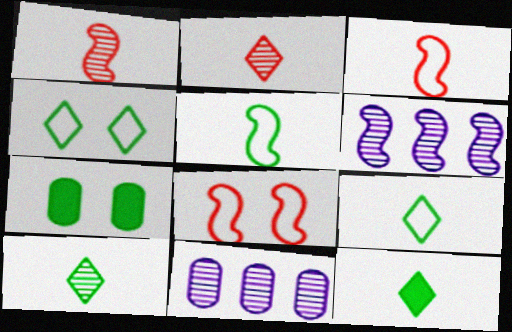[[8, 11, 12], 
[9, 10, 12]]